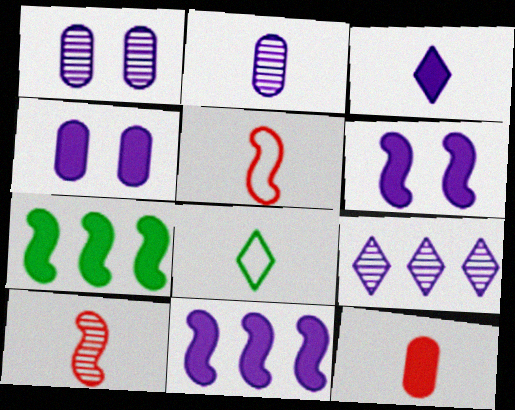[[3, 4, 11]]